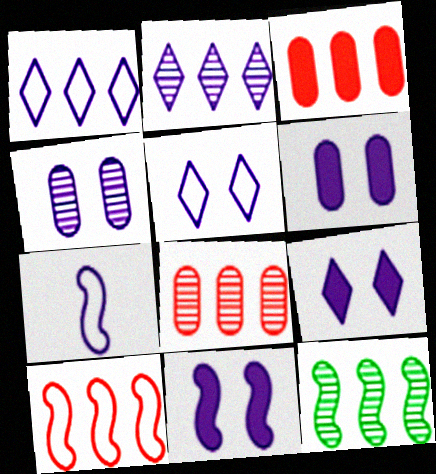[[1, 3, 12], 
[2, 6, 7], 
[2, 8, 12], 
[4, 5, 11], 
[6, 9, 11]]